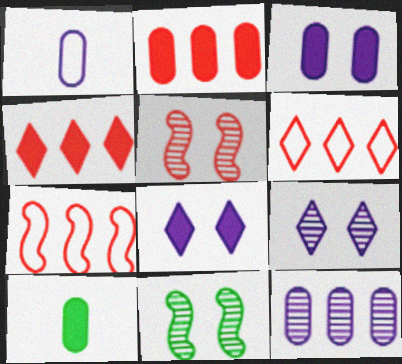[[1, 3, 12], 
[1, 4, 11], 
[2, 3, 10], 
[7, 9, 10]]